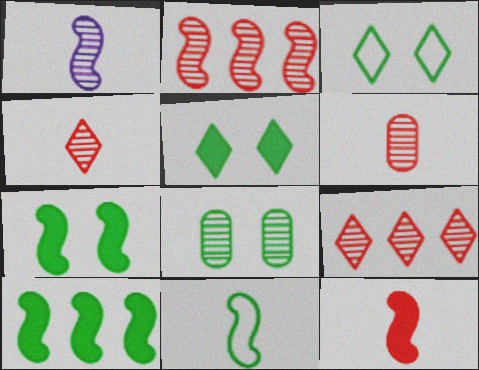[[1, 8, 9], 
[1, 11, 12], 
[3, 7, 8]]